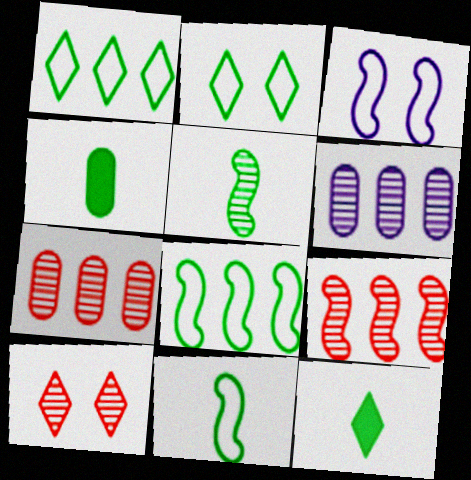[[3, 7, 12], 
[5, 6, 10]]